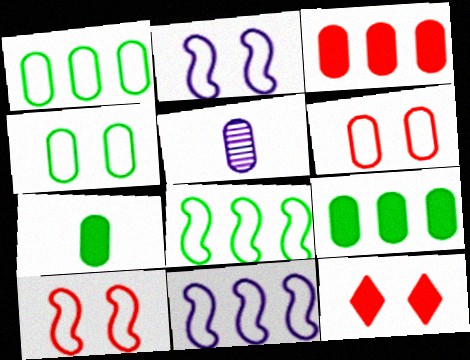[[3, 4, 5], 
[5, 6, 9], 
[5, 8, 12]]